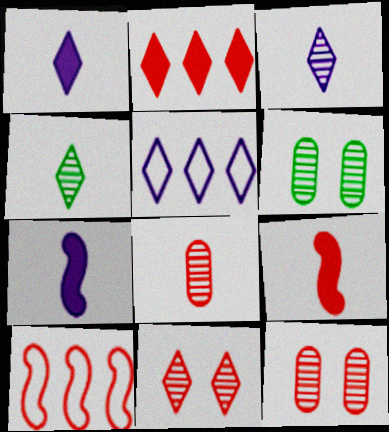[[1, 6, 10], 
[5, 6, 9]]